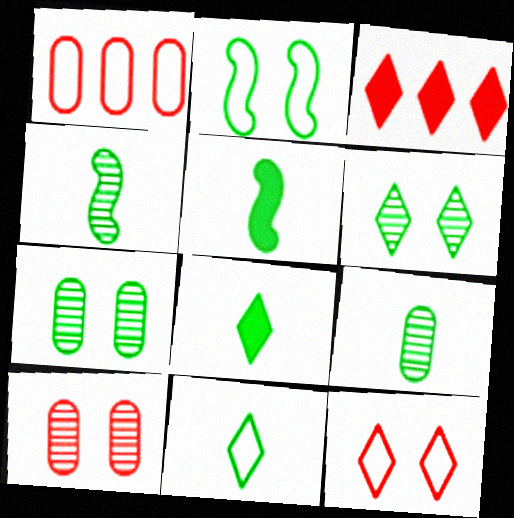[[5, 9, 11]]